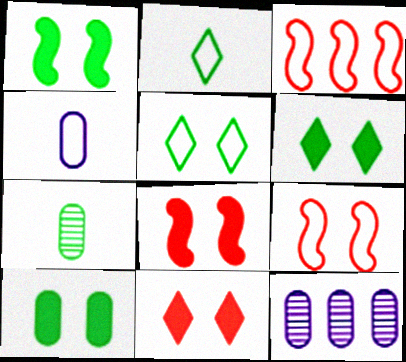[[1, 6, 10], 
[2, 8, 12], 
[3, 4, 5]]